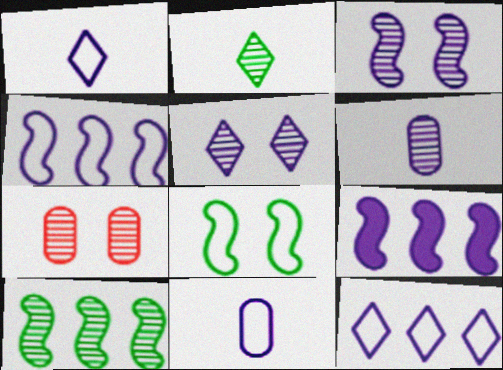[[5, 9, 11]]